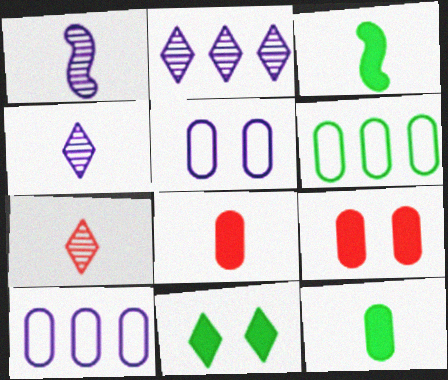[]